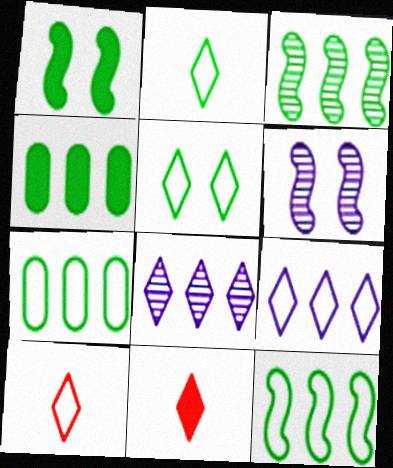[[4, 6, 10], 
[5, 8, 11], 
[5, 9, 10], 
[6, 7, 11]]